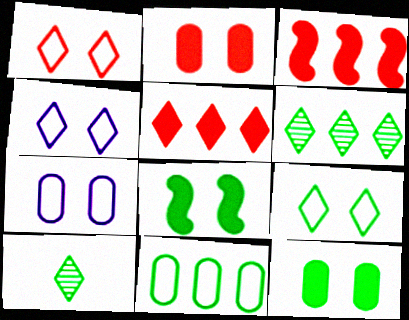[[1, 4, 9], 
[3, 7, 10], 
[4, 5, 10], 
[8, 10, 11]]